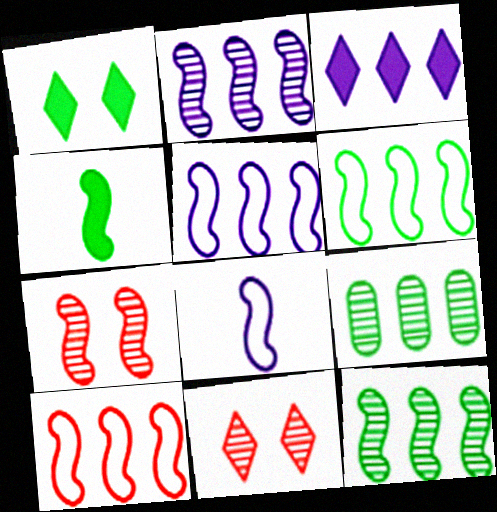[[3, 9, 10], 
[4, 5, 7], 
[5, 6, 10]]